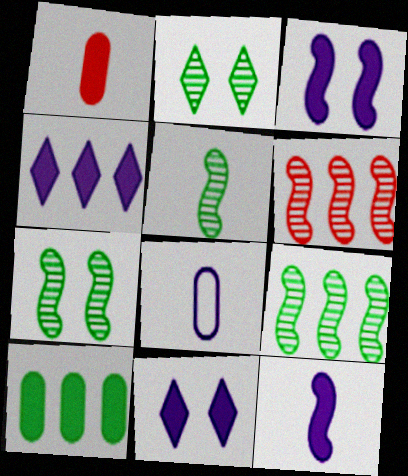[[5, 7, 9]]